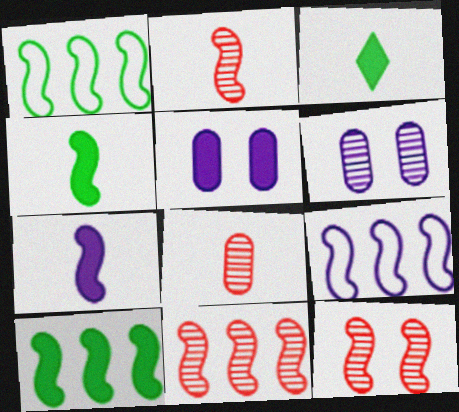[[1, 7, 12], 
[2, 11, 12], 
[4, 9, 12], 
[9, 10, 11]]